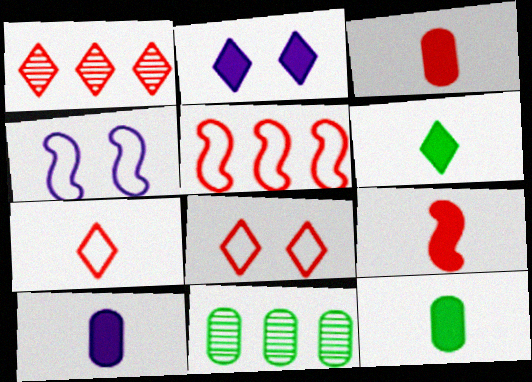[[1, 4, 12], 
[3, 10, 12], 
[6, 9, 10]]